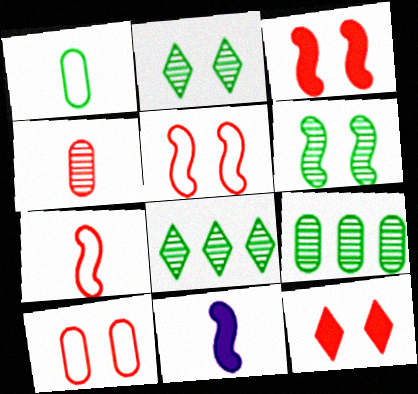[[8, 10, 11]]